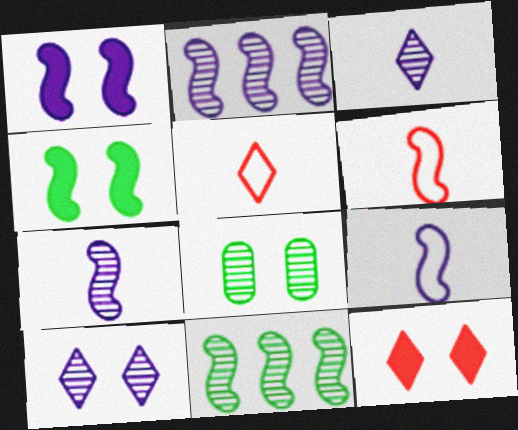[[1, 2, 9], 
[1, 6, 11], 
[2, 4, 6]]